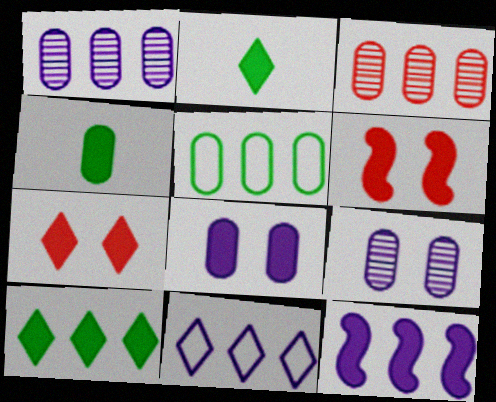[[1, 11, 12], 
[4, 7, 12]]